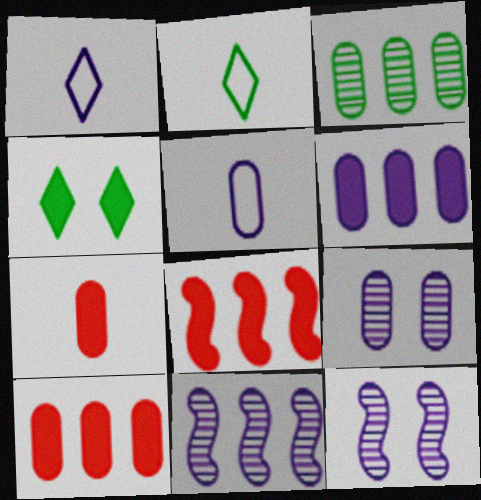[[1, 6, 12], 
[2, 8, 9], 
[2, 10, 12], 
[5, 6, 9]]